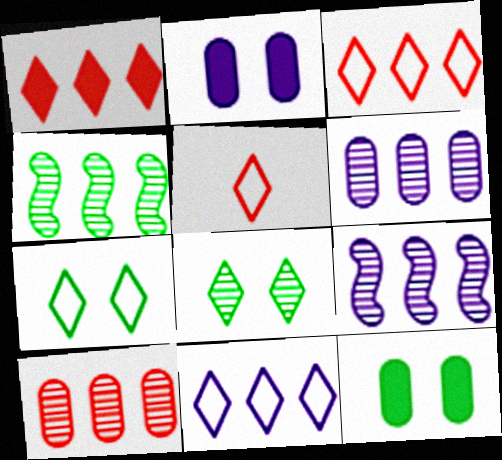[[2, 4, 5], 
[5, 7, 11], 
[5, 9, 12]]